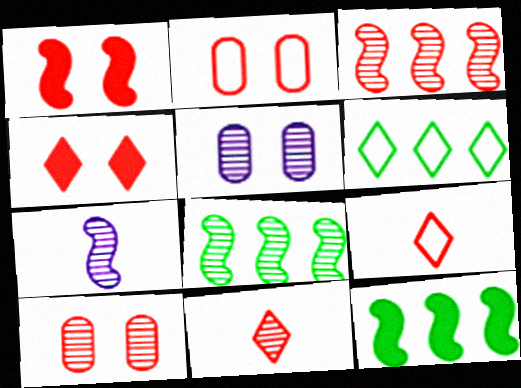[[3, 10, 11], 
[5, 8, 11], 
[5, 9, 12]]